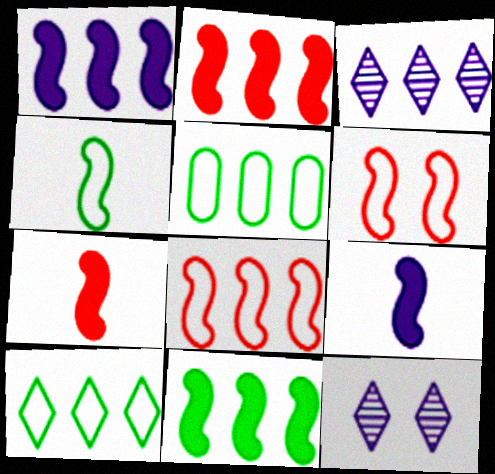[[1, 2, 11], 
[2, 3, 5], 
[5, 7, 12]]